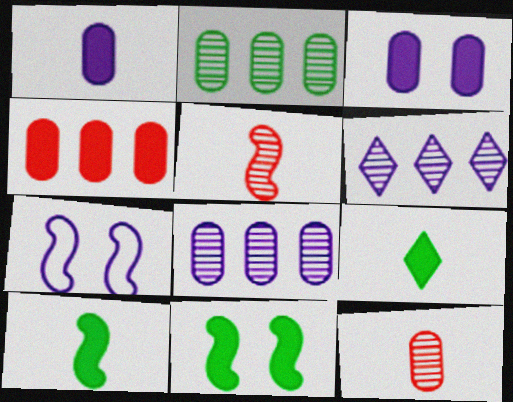[[1, 6, 7]]